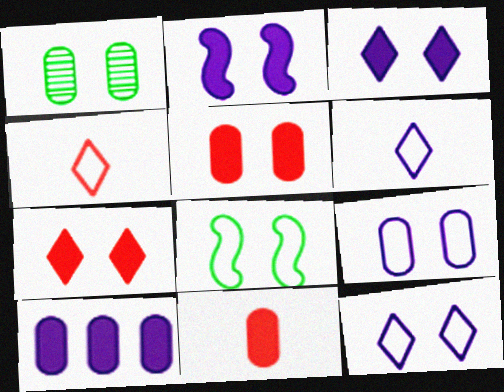[[1, 5, 9]]